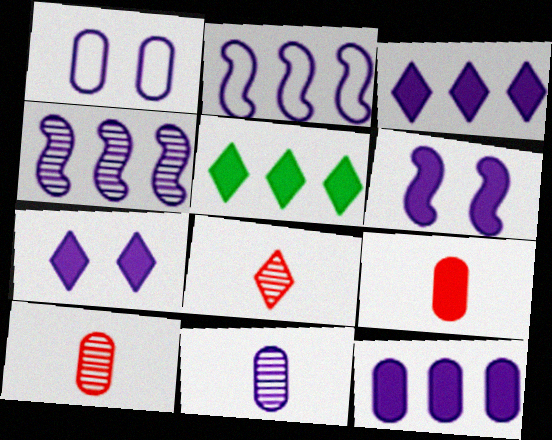[[1, 11, 12], 
[2, 7, 11], 
[5, 6, 9]]